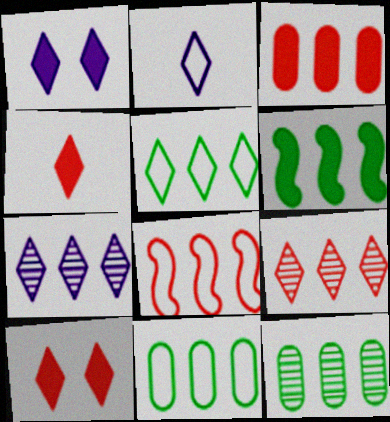[[1, 2, 7], 
[3, 8, 9], 
[5, 6, 12]]